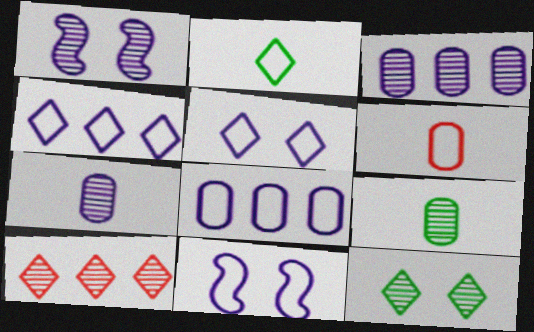[[1, 9, 10]]